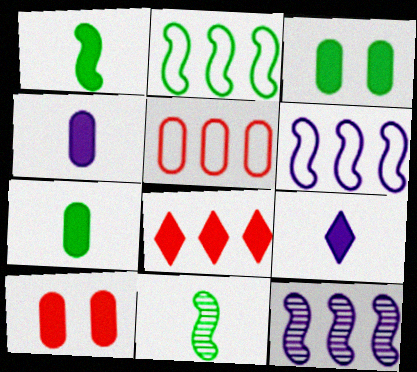[]